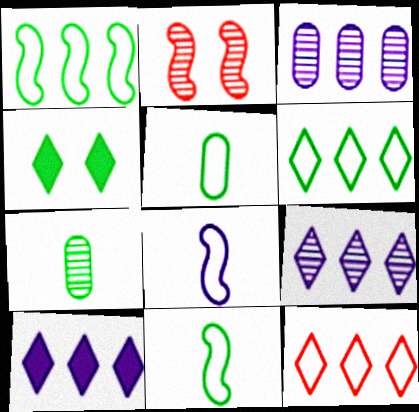[[1, 4, 7], 
[2, 5, 10], 
[2, 7, 9]]